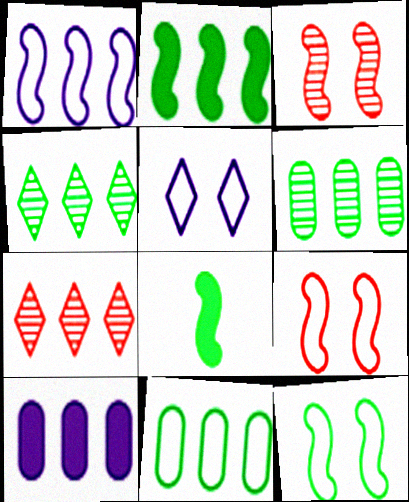[[1, 3, 8], 
[2, 4, 11]]